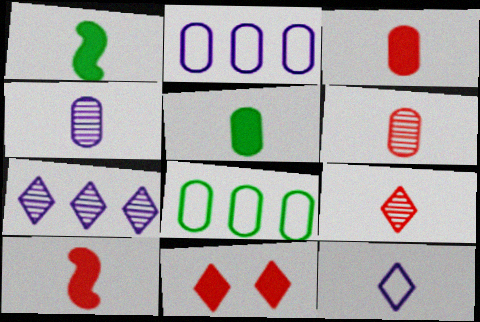[[1, 6, 12]]